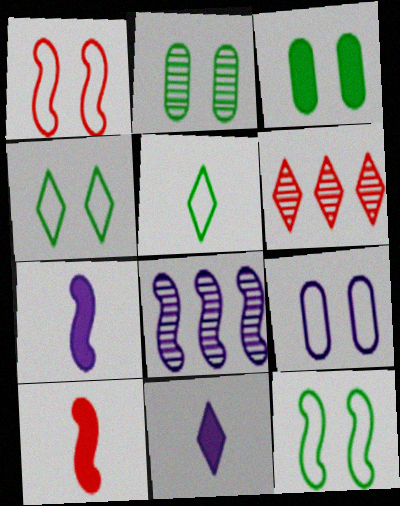[[1, 4, 9], 
[4, 6, 11], 
[8, 9, 11], 
[8, 10, 12]]